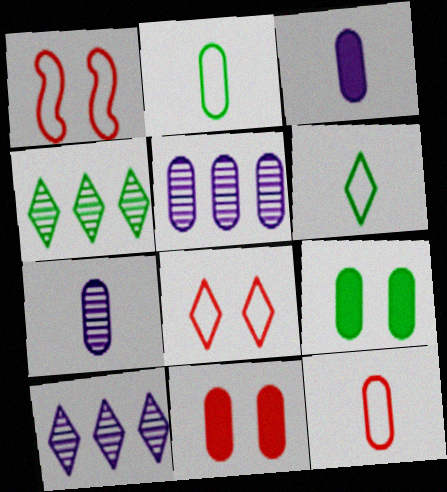[[1, 3, 4], 
[2, 5, 11], 
[5, 9, 12]]